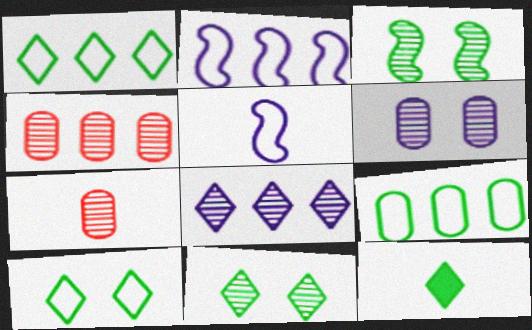[[1, 11, 12], 
[3, 7, 8], 
[3, 9, 12], 
[5, 7, 12]]